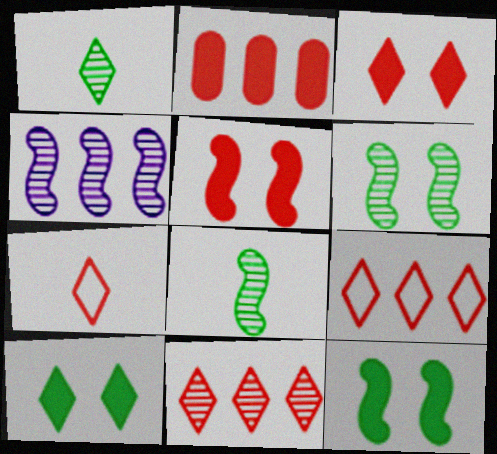[[3, 7, 11]]